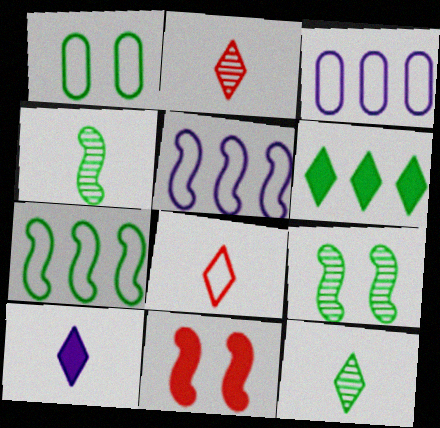[[1, 4, 6], 
[1, 5, 8], 
[3, 11, 12], 
[4, 5, 11], 
[8, 10, 12]]